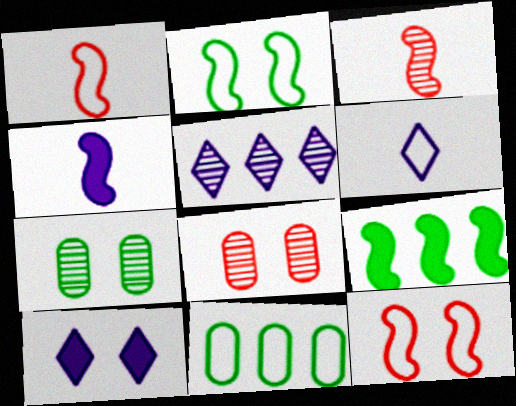[[2, 8, 10], 
[3, 5, 7], 
[3, 10, 11], 
[5, 6, 10], 
[6, 8, 9], 
[6, 11, 12], 
[7, 10, 12]]